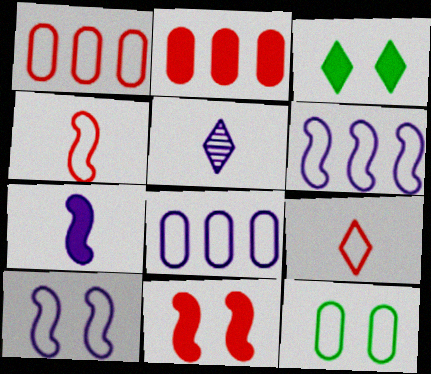[[2, 3, 7], 
[6, 9, 12]]